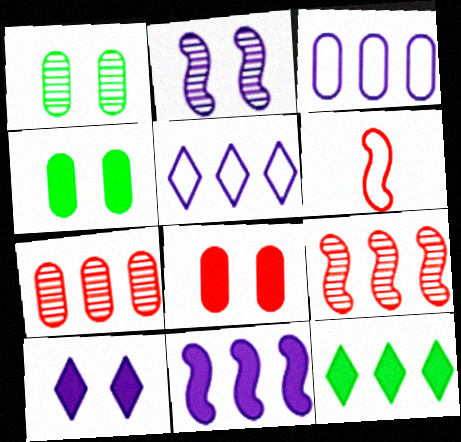[[3, 9, 12]]